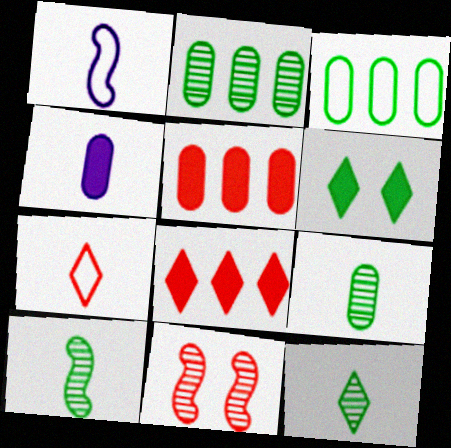[[3, 6, 10], 
[4, 7, 10], 
[5, 7, 11], 
[9, 10, 12]]